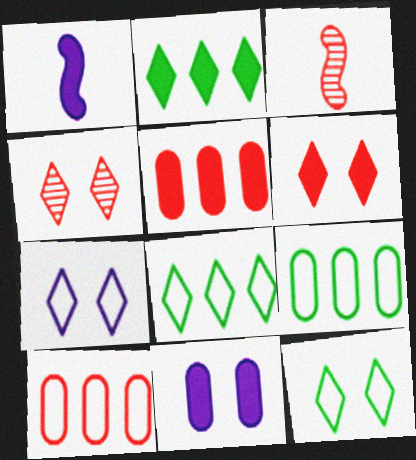[[1, 4, 9], 
[3, 6, 10], 
[3, 8, 11]]